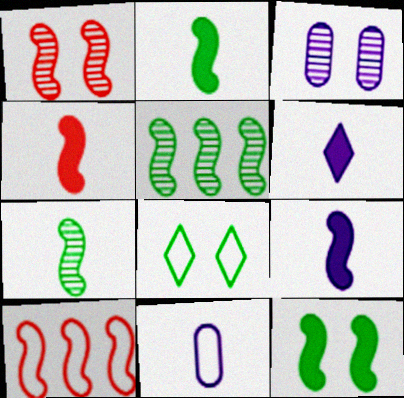[[1, 4, 10], 
[2, 4, 9], 
[8, 10, 11]]